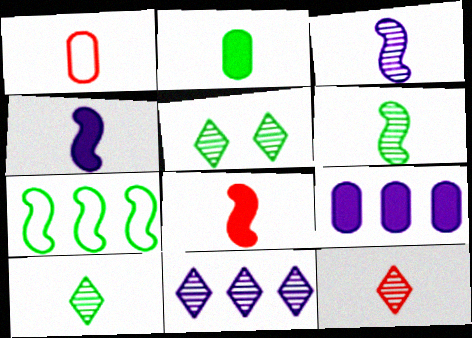[[1, 4, 10], 
[1, 8, 12], 
[2, 5, 7], 
[5, 11, 12]]